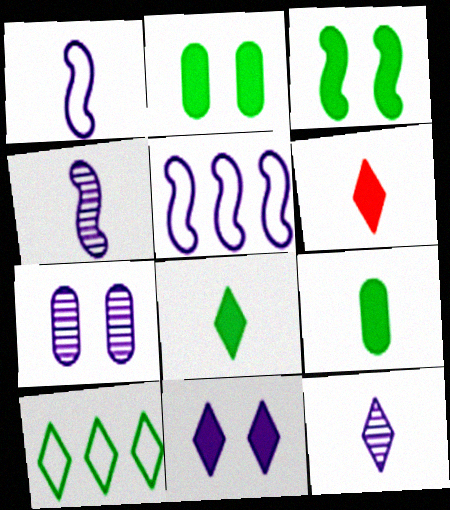[]